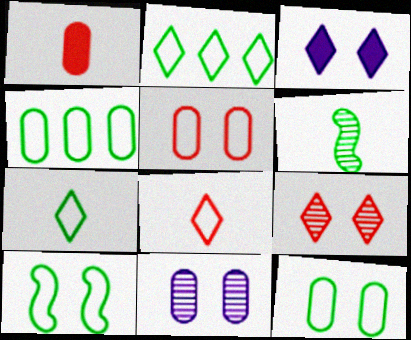[[1, 4, 11], 
[4, 7, 10]]